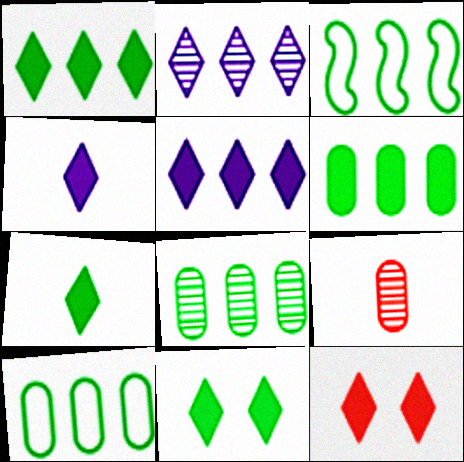[[1, 3, 8], 
[1, 4, 12], 
[1, 7, 11], 
[5, 7, 12], 
[6, 8, 10]]